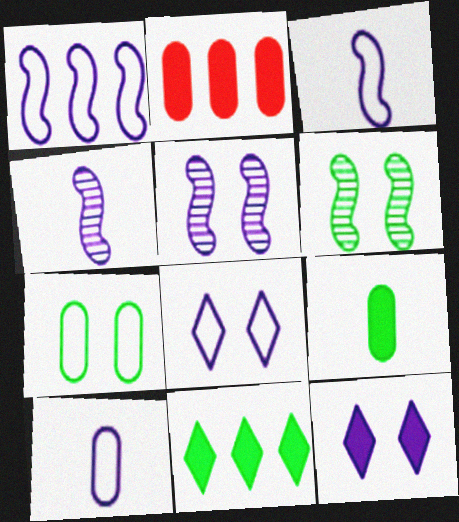[[1, 8, 10]]